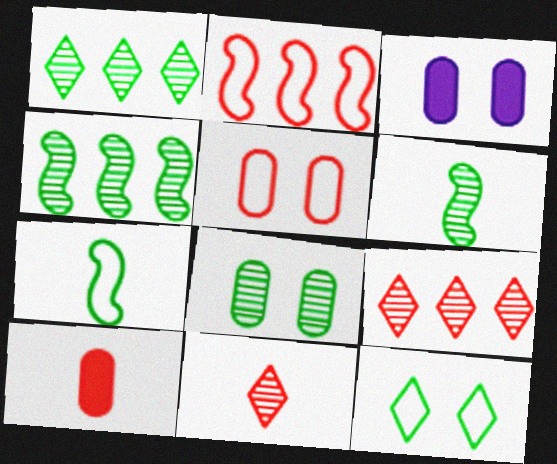[[1, 6, 8], 
[3, 5, 8], 
[3, 7, 9]]